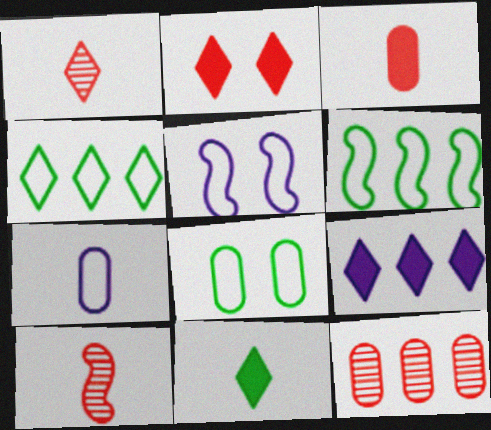[[2, 9, 11], 
[5, 11, 12], 
[6, 9, 12], 
[7, 10, 11], 
[8, 9, 10]]